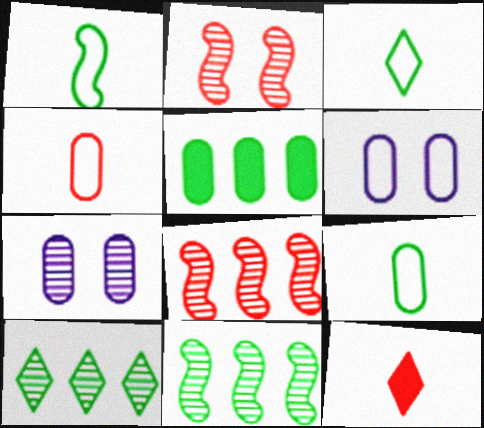[[1, 3, 9], 
[4, 5, 7], 
[6, 11, 12]]